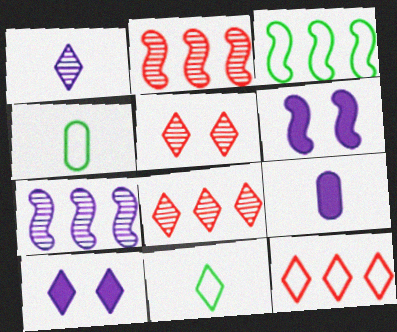[[2, 4, 10], 
[3, 5, 9], 
[4, 6, 8], 
[8, 10, 11]]